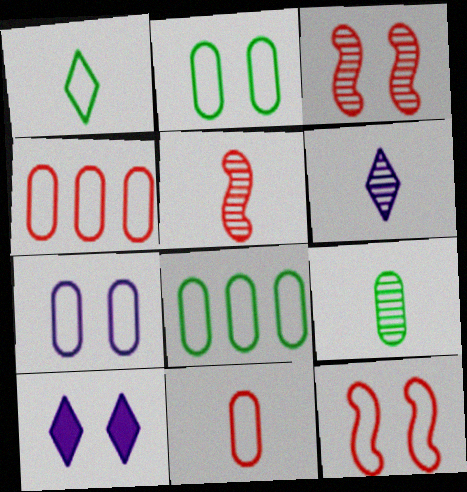[[2, 3, 10], 
[5, 6, 9], 
[5, 8, 10], 
[7, 8, 11]]